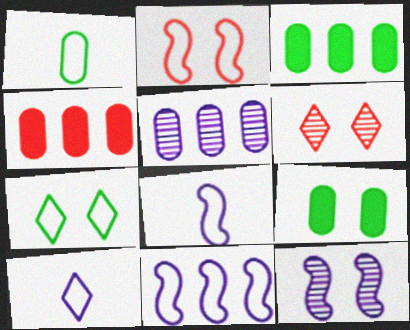[[3, 6, 8]]